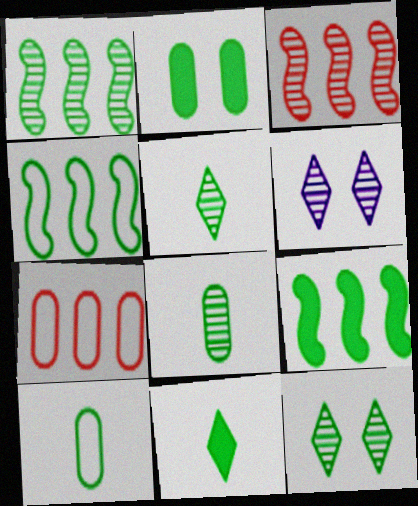[[1, 4, 9], 
[1, 8, 12], 
[2, 4, 5], 
[2, 9, 11], 
[3, 6, 8], 
[9, 10, 12]]